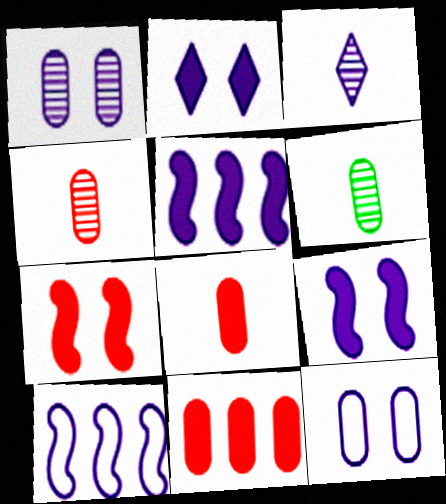[[3, 5, 12], 
[6, 11, 12]]